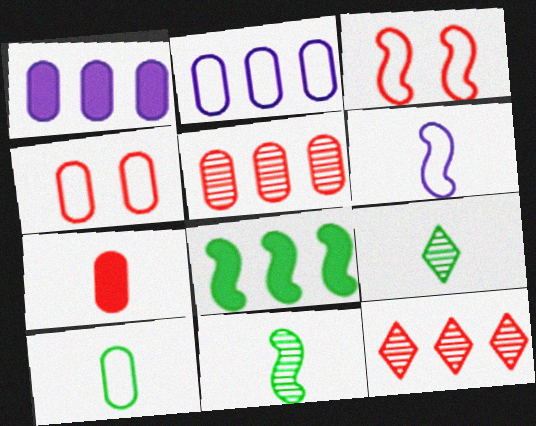[[1, 3, 9], 
[2, 4, 10], 
[2, 8, 12], 
[3, 7, 12], 
[4, 5, 7], 
[6, 7, 9]]